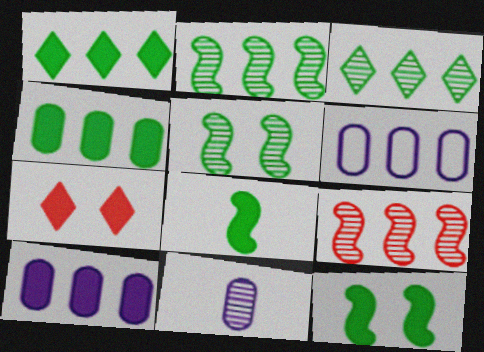[[1, 6, 9], 
[7, 8, 10]]